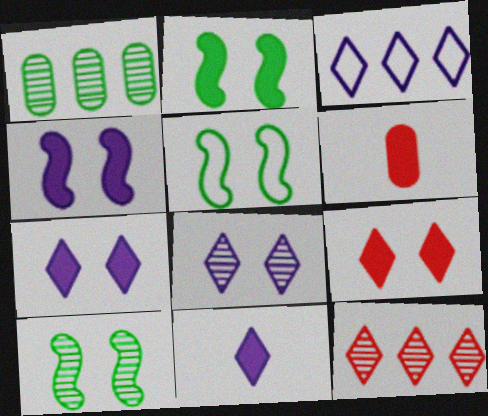[[2, 5, 10], 
[3, 6, 10], 
[3, 8, 11]]